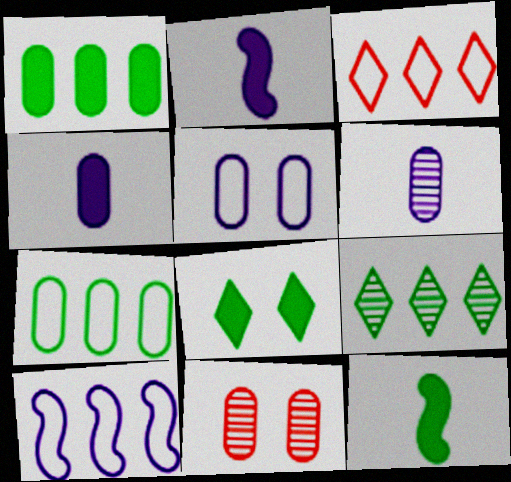[[1, 8, 12], 
[3, 7, 10], 
[4, 7, 11]]